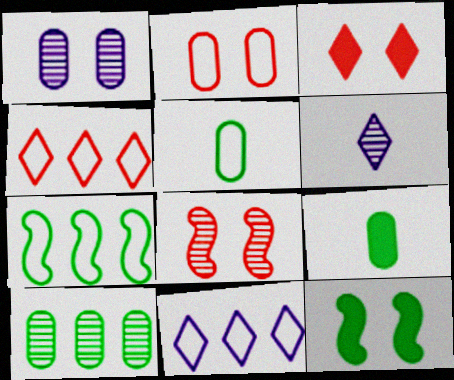[[2, 3, 8], 
[6, 8, 10], 
[8, 9, 11]]